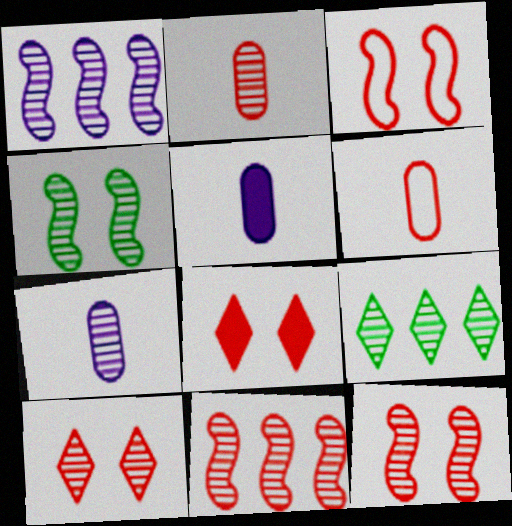[[2, 10, 11], 
[3, 5, 9], 
[6, 8, 11], 
[7, 9, 12]]